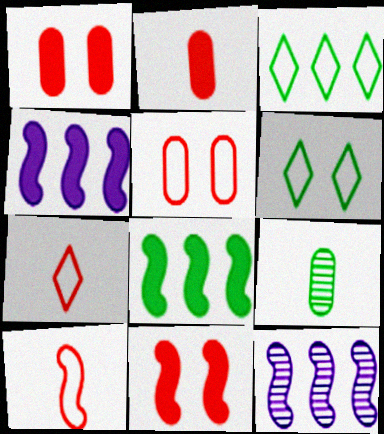[[2, 6, 12], 
[6, 8, 9]]